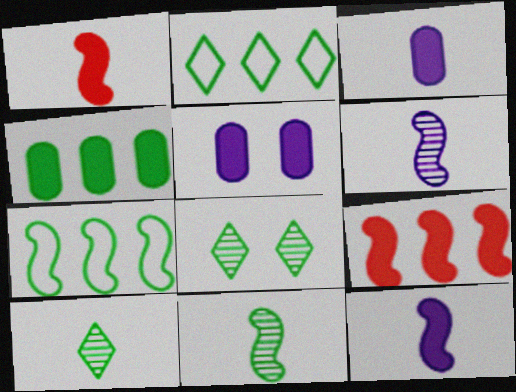[]